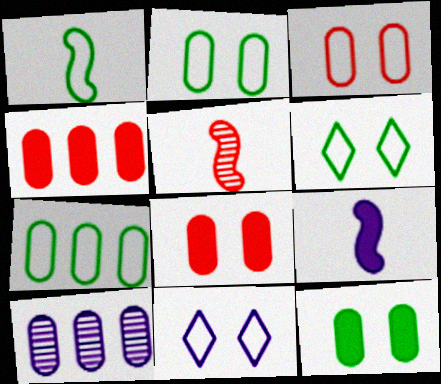[[1, 5, 9], 
[1, 6, 7], 
[4, 7, 10], 
[9, 10, 11]]